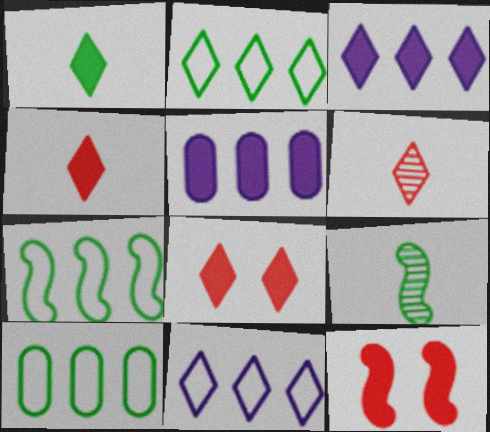[[1, 3, 8], 
[1, 5, 12], 
[2, 7, 10]]